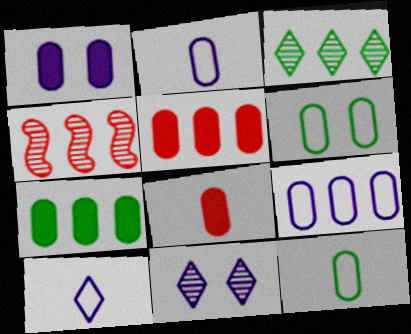[[1, 7, 8]]